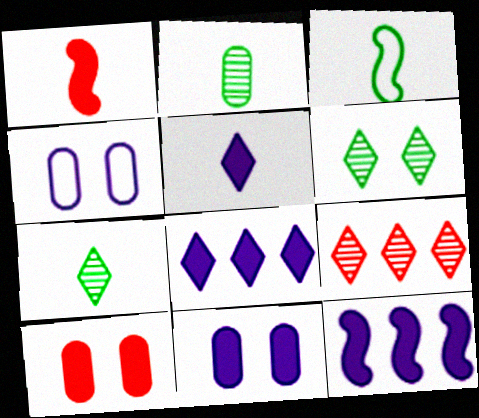[[3, 9, 11], 
[5, 11, 12]]